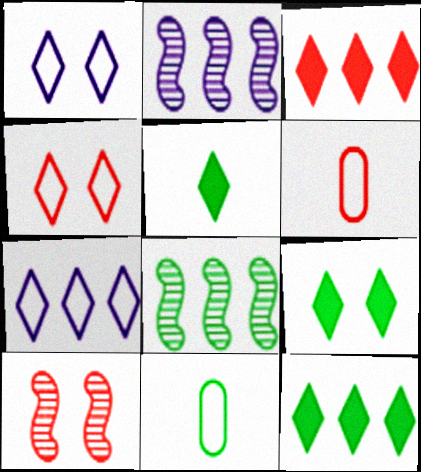[[2, 6, 9], 
[3, 6, 10], 
[5, 9, 12], 
[8, 9, 11]]